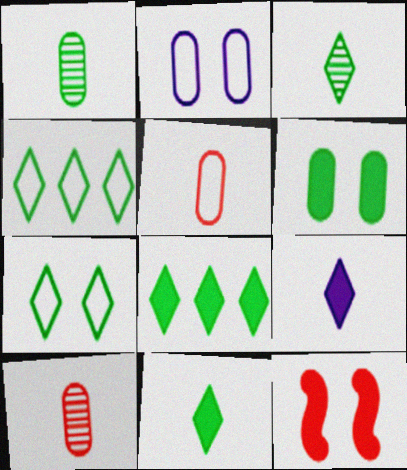[[3, 7, 8]]